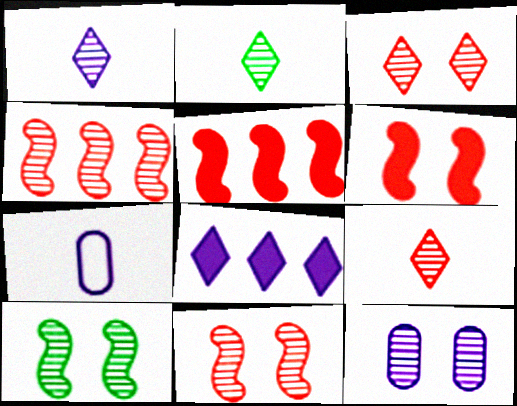[[1, 2, 9], 
[2, 4, 12], 
[3, 10, 12]]